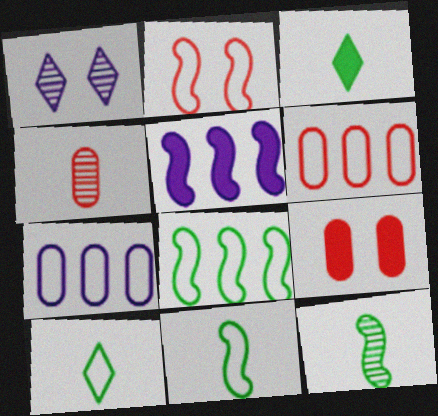[[2, 5, 12], 
[2, 7, 10], 
[3, 5, 9], 
[4, 6, 9]]